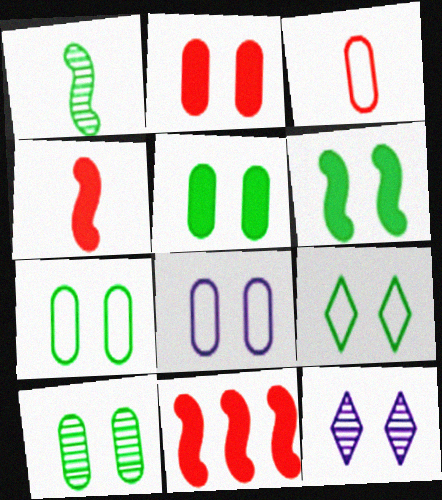[[2, 8, 10], 
[5, 7, 10], 
[6, 9, 10]]